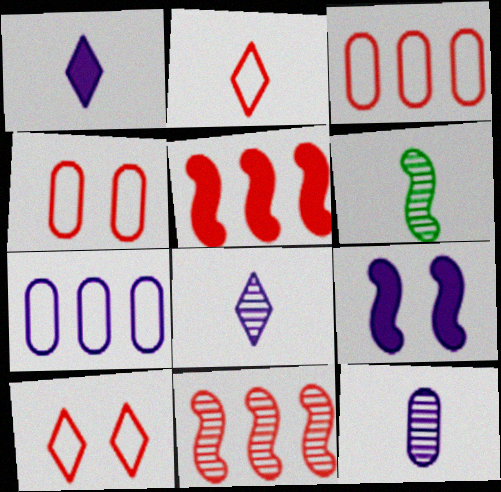[[7, 8, 9]]